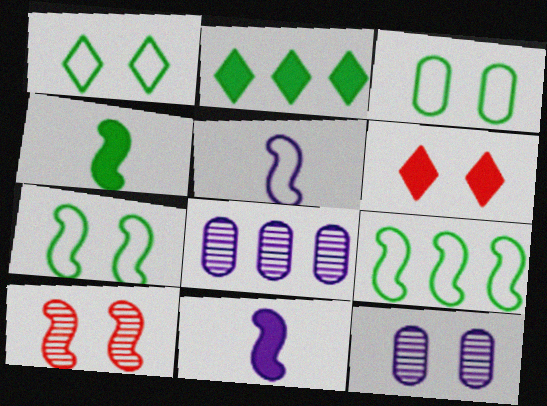[[1, 3, 7], 
[6, 7, 12], 
[9, 10, 11]]